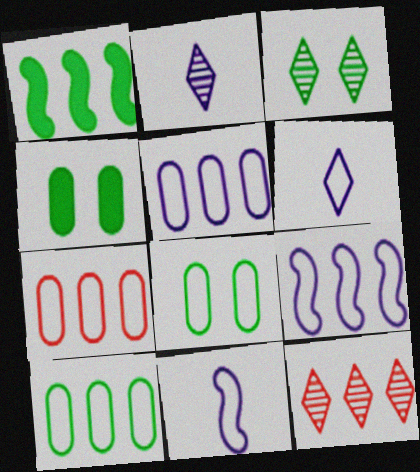[[1, 5, 12], 
[2, 3, 12], 
[4, 11, 12], 
[5, 7, 10]]